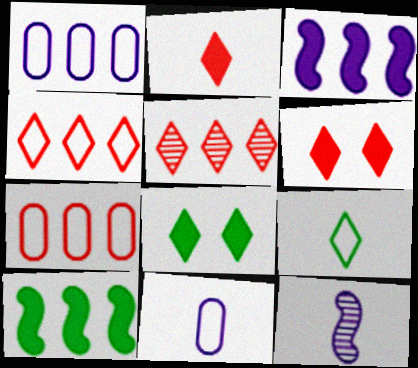[[1, 5, 10], 
[7, 8, 12]]